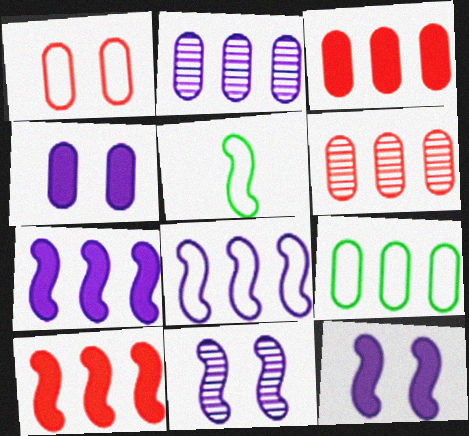[[2, 3, 9], 
[5, 10, 11]]